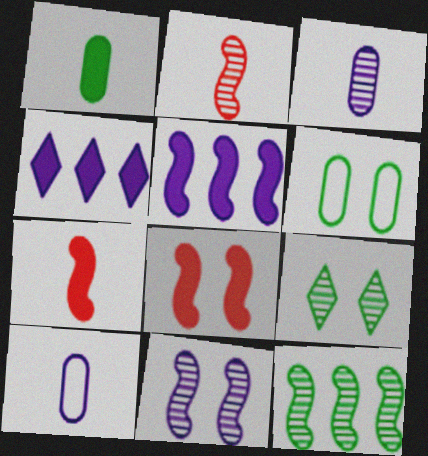[[1, 4, 8], 
[2, 4, 6], 
[2, 11, 12], 
[4, 10, 11]]